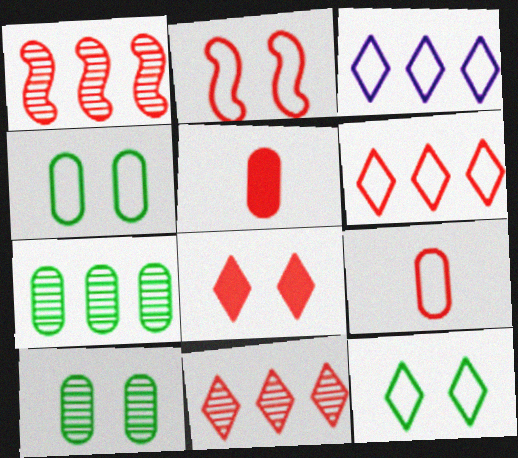[[1, 8, 9], 
[2, 5, 11], 
[2, 6, 9]]